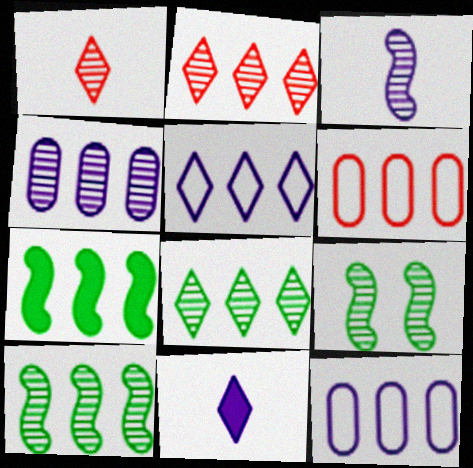[[1, 4, 9], 
[2, 4, 10], 
[2, 7, 12], 
[6, 9, 11]]